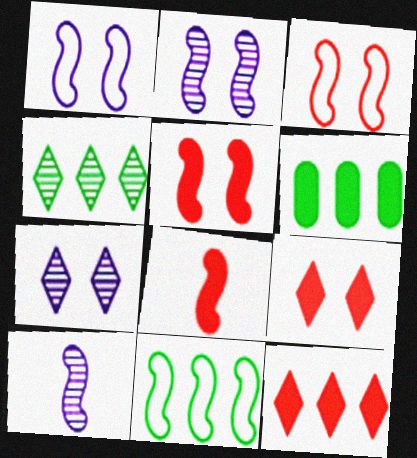[[2, 8, 11], 
[4, 6, 11], 
[5, 10, 11]]